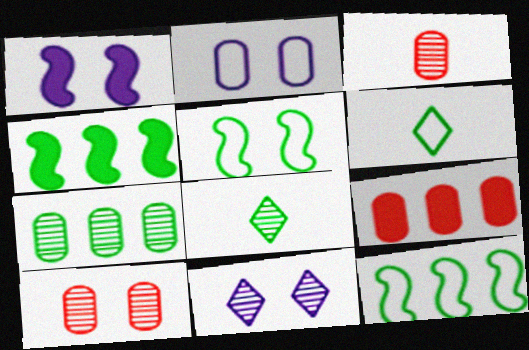[[1, 2, 11]]